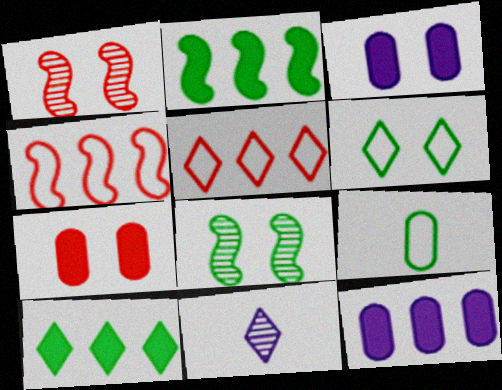[[1, 3, 6], 
[8, 9, 10]]